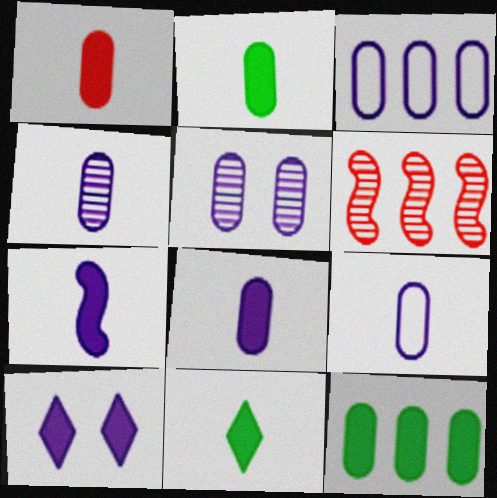[[1, 2, 8], 
[1, 7, 11], 
[3, 5, 8], 
[4, 8, 9]]